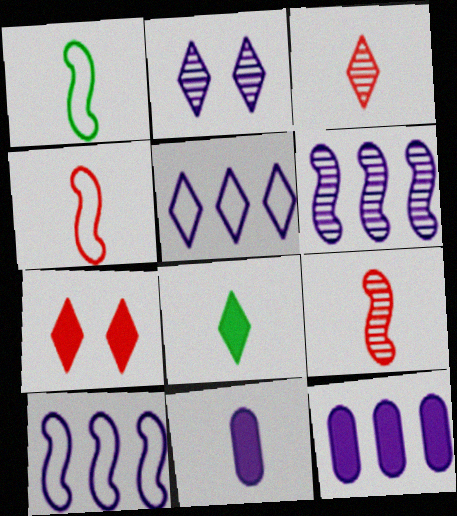[[1, 3, 11], 
[2, 10, 11], 
[5, 6, 12]]